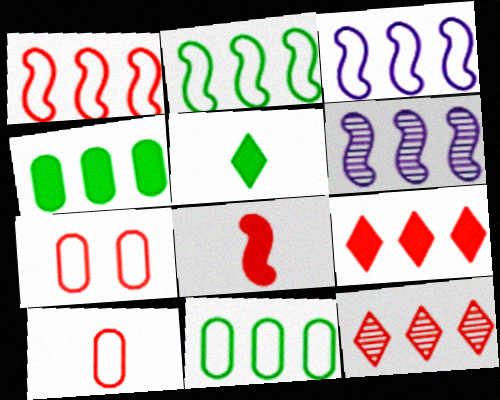[[1, 2, 3], 
[3, 4, 12], 
[5, 6, 7], 
[6, 9, 11], 
[7, 8, 12]]